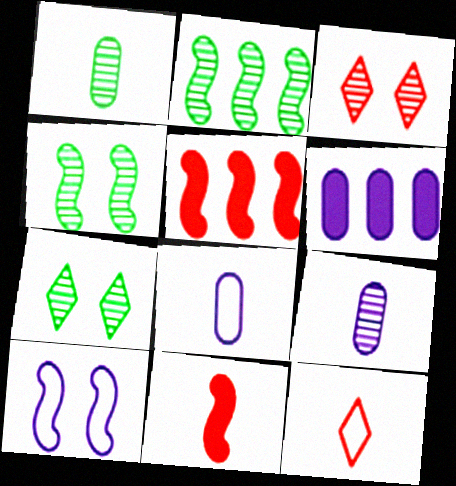[[1, 2, 7], 
[2, 3, 9], 
[2, 10, 11], 
[4, 6, 12], 
[5, 7, 8]]